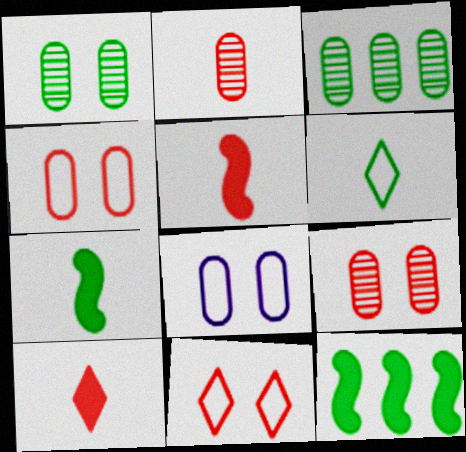[[1, 6, 12]]